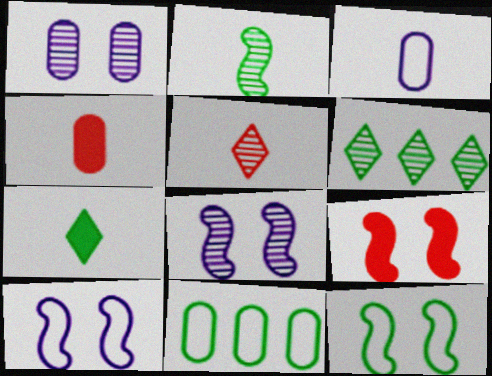[[1, 4, 11], 
[3, 6, 9], 
[4, 6, 10], 
[8, 9, 12]]